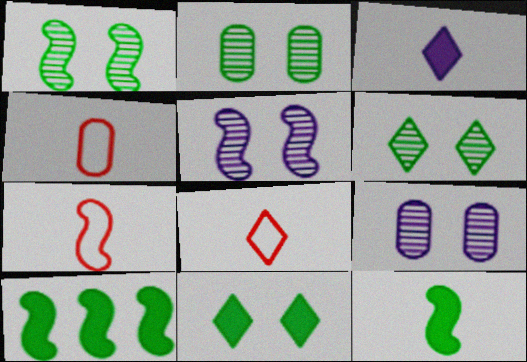[[1, 2, 6], 
[4, 7, 8], 
[5, 7, 10], 
[8, 9, 10]]